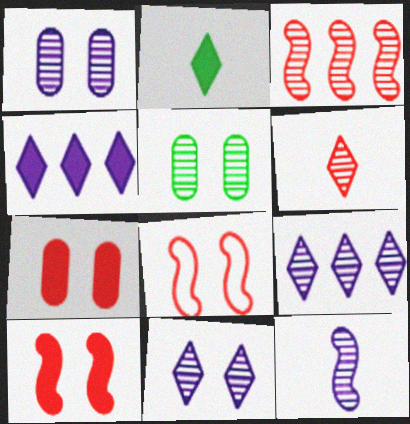[[1, 9, 12]]